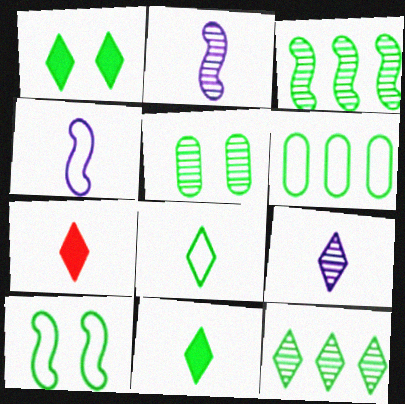[[1, 5, 10], 
[1, 8, 12], 
[6, 8, 10], 
[7, 8, 9]]